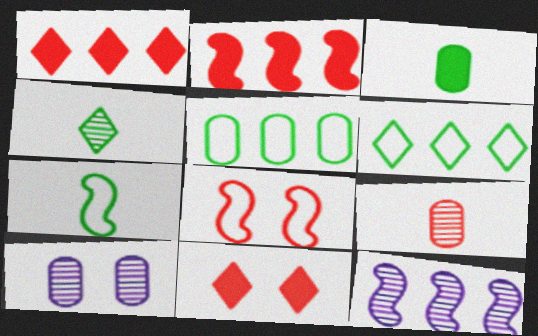[[1, 5, 12], 
[1, 7, 10], 
[1, 8, 9], 
[3, 4, 7]]